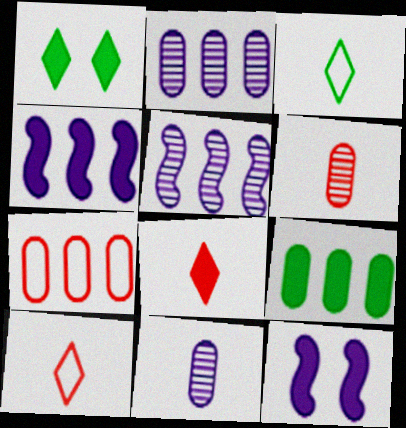[[2, 7, 9], 
[8, 9, 12]]